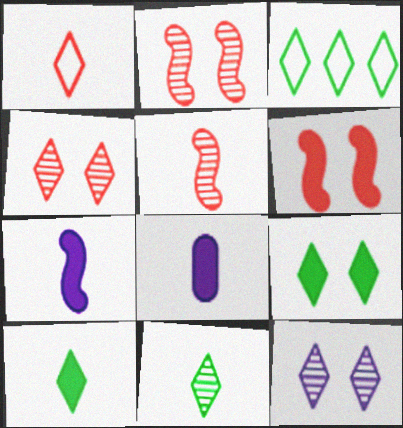[[2, 3, 8], 
[3, 9, 11]]